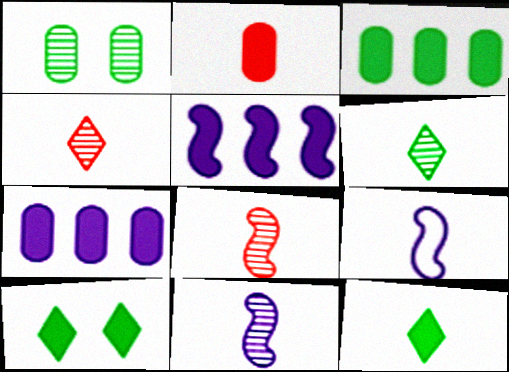[[2, 5, 10], 
[2, 6, 9]]